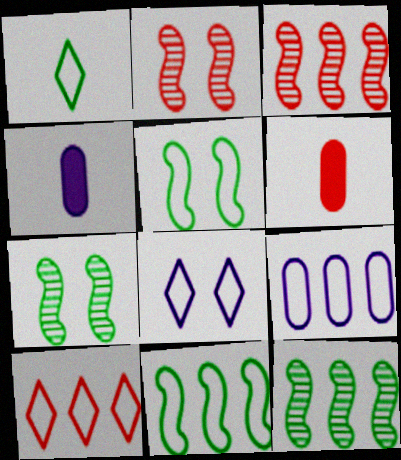[[1, 8, 10], 
[2, 6, 10], 
[4, 7, 10], 
[6, 8, 12], 
[9, 10, 11]]